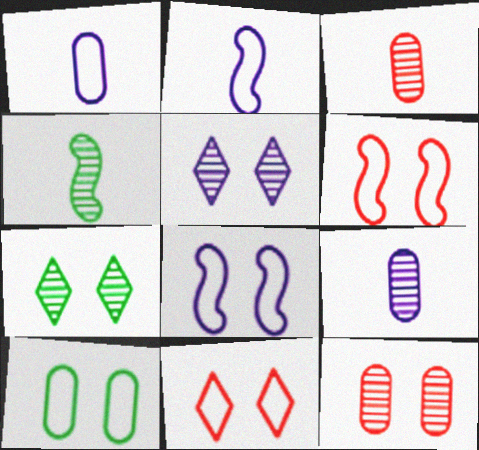[[8, 10, 11]]